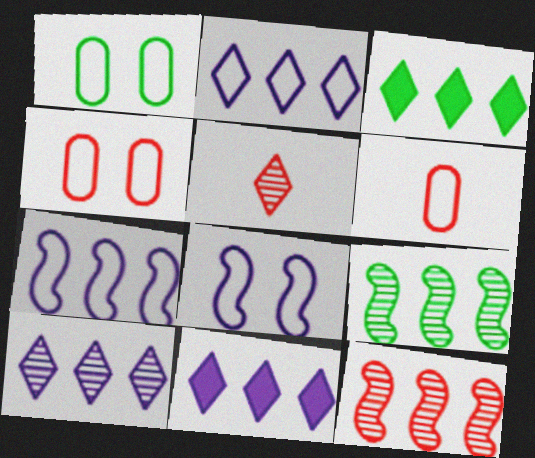[[2, 10, 11]]